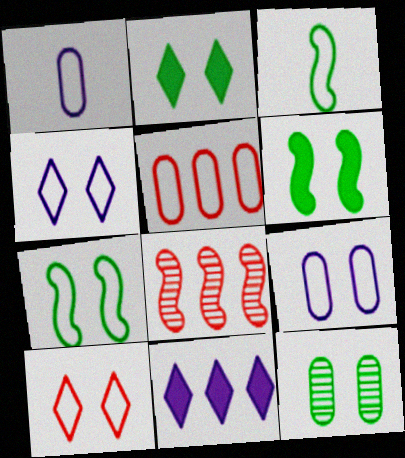[[1, 2, 8], 
[2, 7, 12], 
[3, 4, 5], 
[7, 9, 10]]